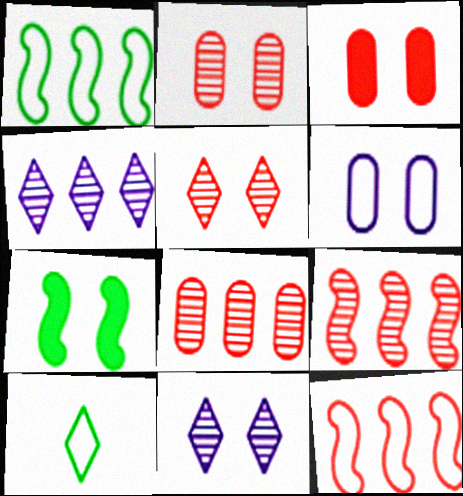[[5, 6, 7], 
[6, 10, 12]]